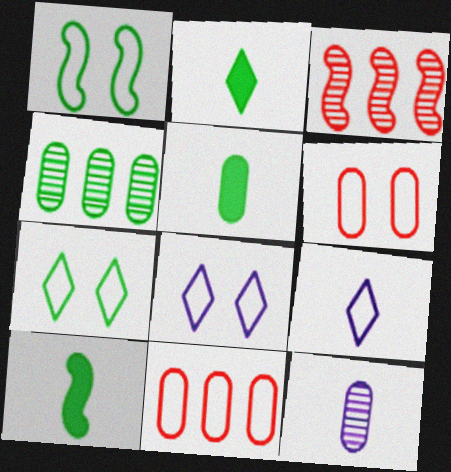[[1, 2, 4], 
[1, 6, 8], 
[1, 9, 11], 
[2, 5, 10], 
[3, 5, 8], 
[4, 7, 10]]